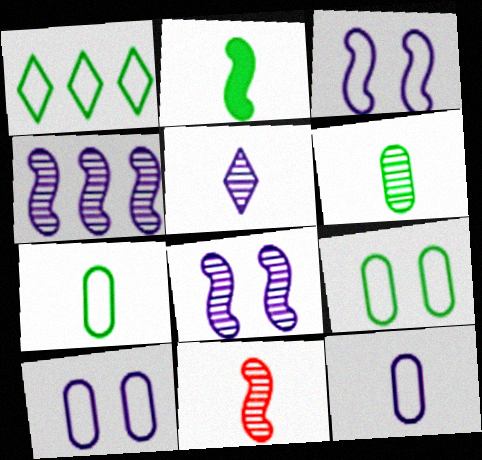[[5, 6, 11]]